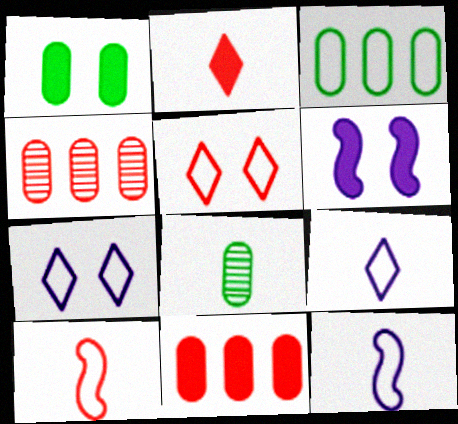[[1, 3, 8], 
[2, 8, 12], 
[3, 5, 12], 
[3, 7, 10]]